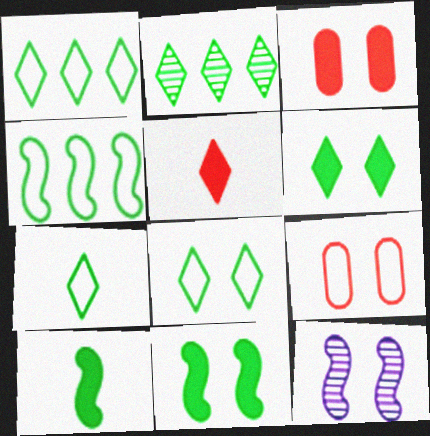[[1, 7, 8], 
[2, 6, 7], 
[3, 8, 12], 
[6, 9, 12]]